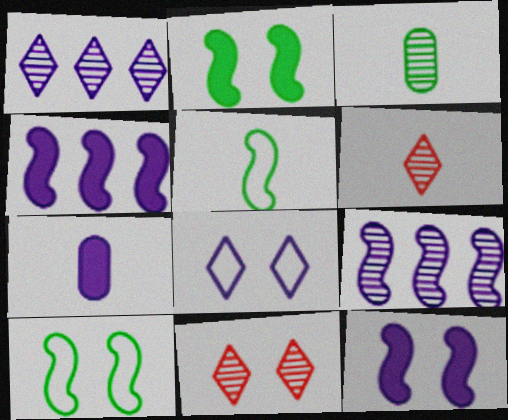[[3, 9, 11], 
[5, 6, 7], 
[7, 8, 9]]